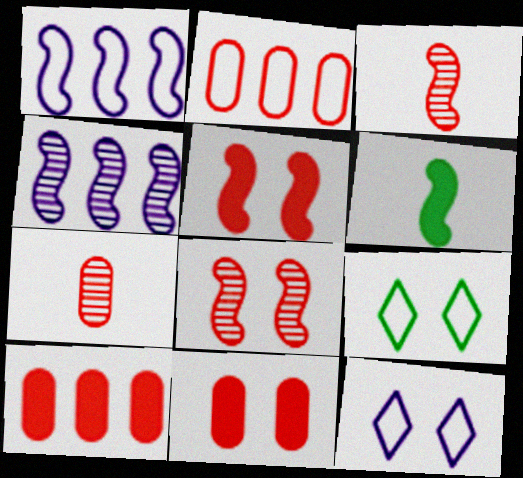[[1, 6, 8], 
[2, 7, 11]]